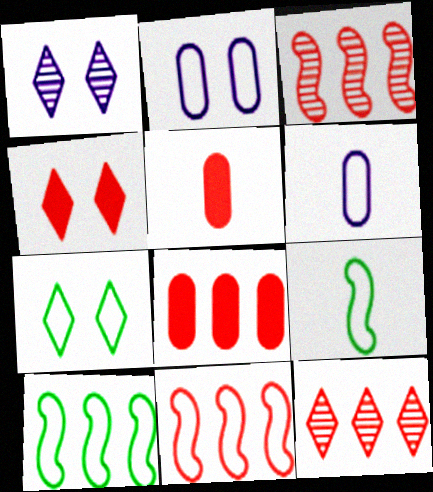[[1, 4, 7], 
[1, 5, 10], 
[1, 8, 9], 
[6, 7, 11], 
[8, 11, 12]]